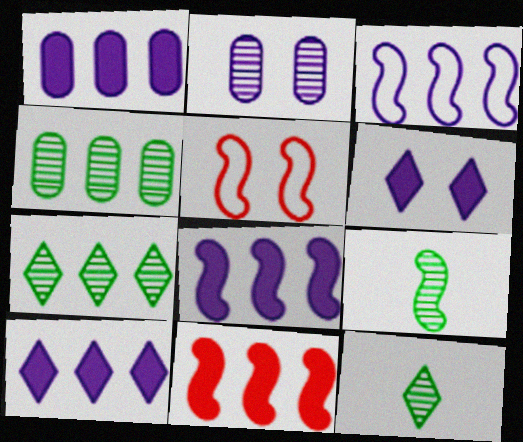[[1, 5, 12], 
[1, 8, 10], 
[5, 8, 9]]